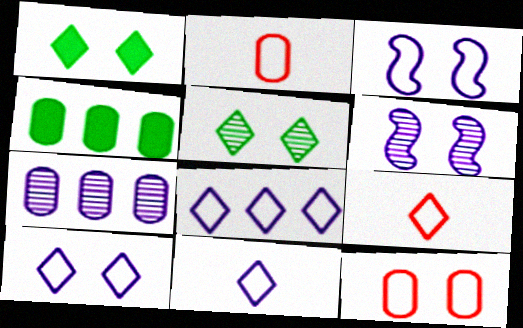[[1, 6, 12], 
[4, 6, 9], 
[8, 10, 11]]